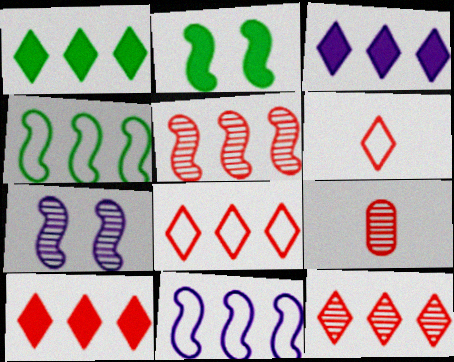[[1, 3, 10], 
[8, 10, 12]]